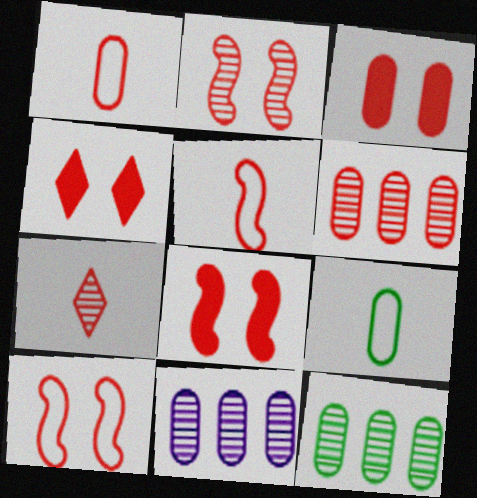[[1, 3, 6], 
[2, 6, 7], 
[2, 8, 10], 
[3, 4, 8], 
[3, 9, 11], 
[4, 5, 6], 
[6, 11, 12]]